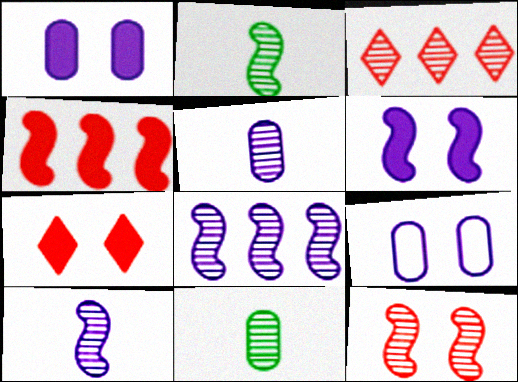[[2, 8, 12]]